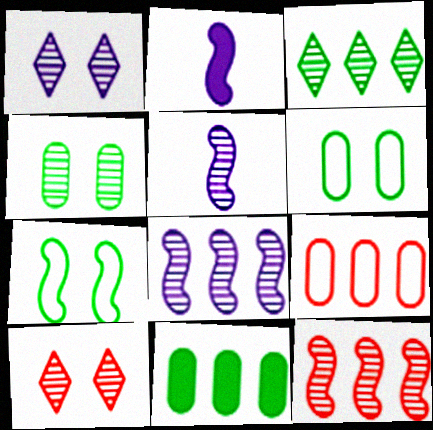[[2, 7, 12]]